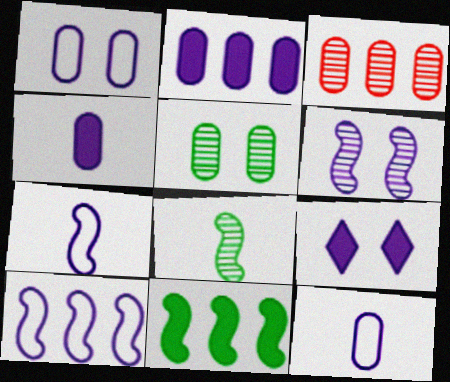[[1, 6, 9]]